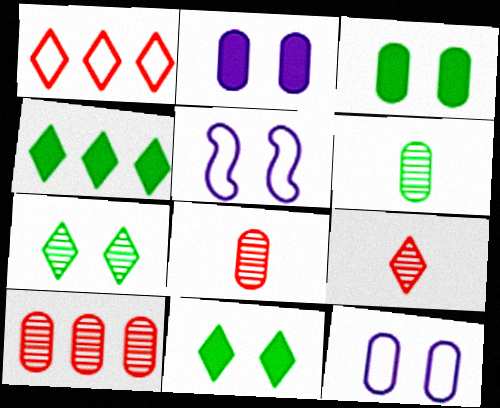[[4, 5, 8]]